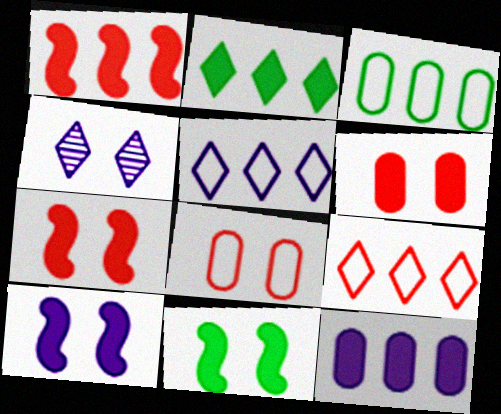[[1, 2, 12], 
[4, 8, 11], 
[7, 10, 11]]